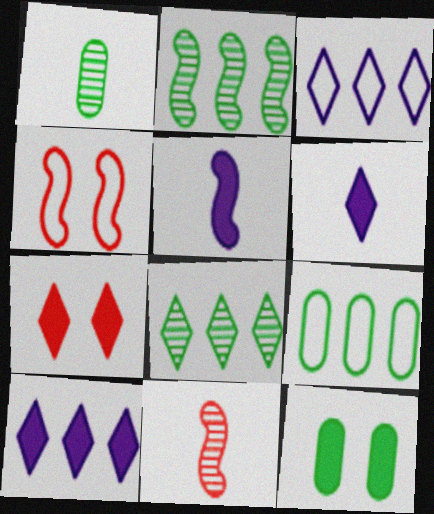[[1, 4, 10], 
[1, 9, 12], 
[2, 4, 5], 
[3, 11, 12]]